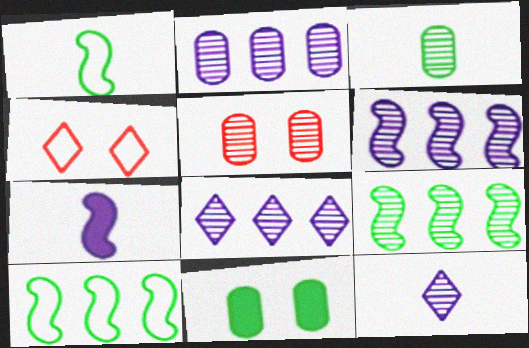[[2, 3, 5], 
[2, 6, 8], 
[5, 9, 12]]